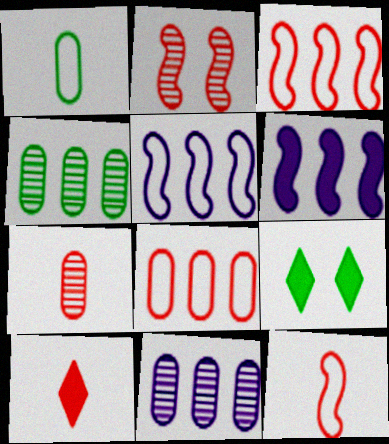[[2, 8, 10], 
[5, 7, 9], 
[7, 10, 12], 
[9, 11, 12]]